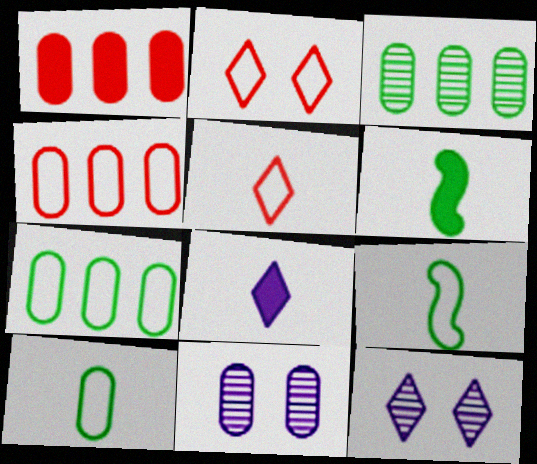[[1, 9, 12], 
[1, 10, 11], 
[4, 6, 12]]